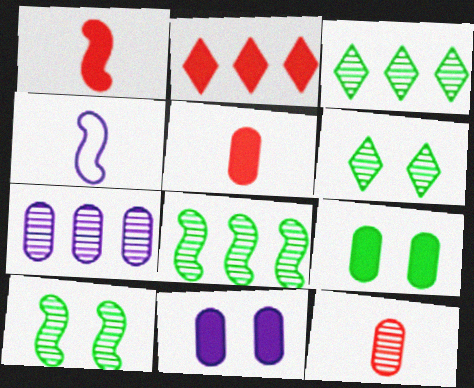[]